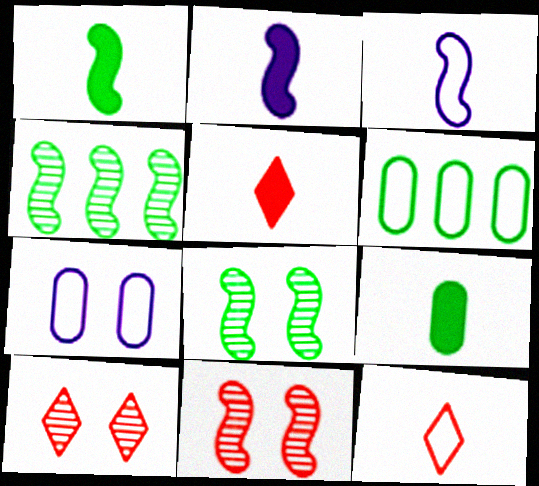[[2, 5, 9], 
[2, 6, 10], 
[4, 5, 7]]